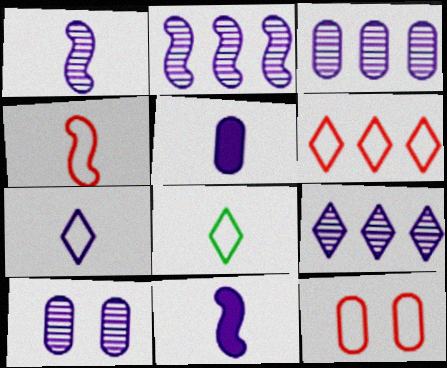[[1, 5, 7], 
[1, 9, 10], 
[2, 3, 9], 
[4, 6, 12]]